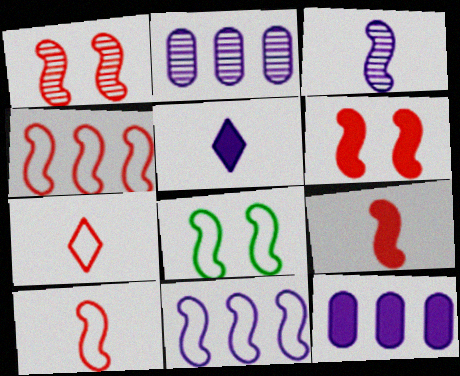[[1, 4, 9], 
[8, 10, 11]]